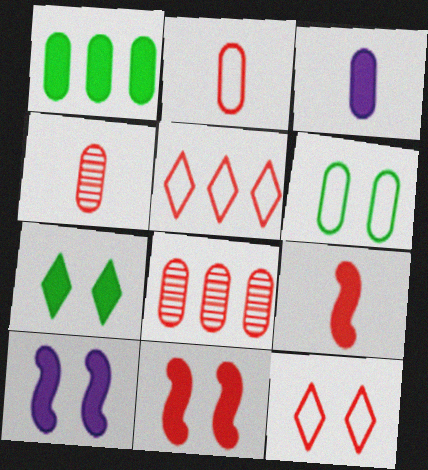[[3, 6, 8], 
[4, 5, 11], 
[8, 9, 12]]